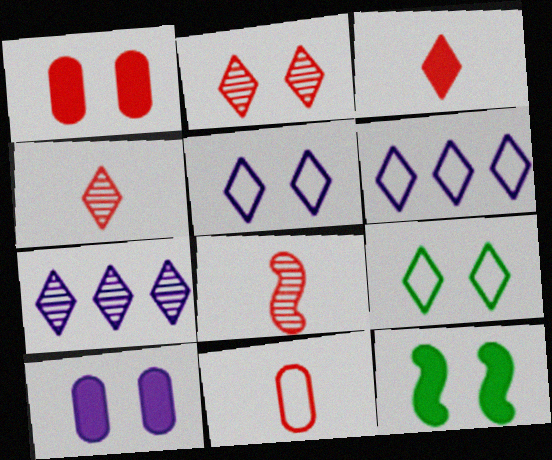[[3, 7, 9], 
[3, 8, 11], 
[7, 11, 12]]